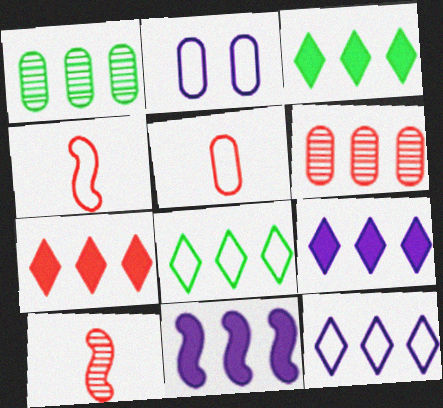[[2, 3, 10], 
[2, 4, 8], 
[3, 7, 9], 
[6, 8, 11]]